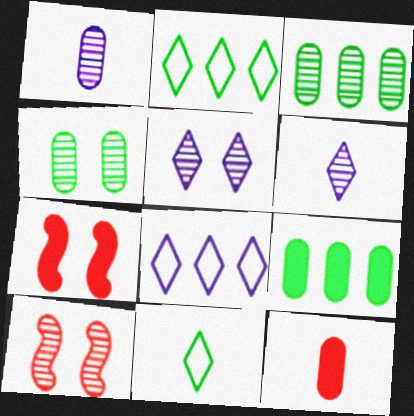[[1, 2, 7], 
[3, 6, 10], 
[4, 5, 10]]